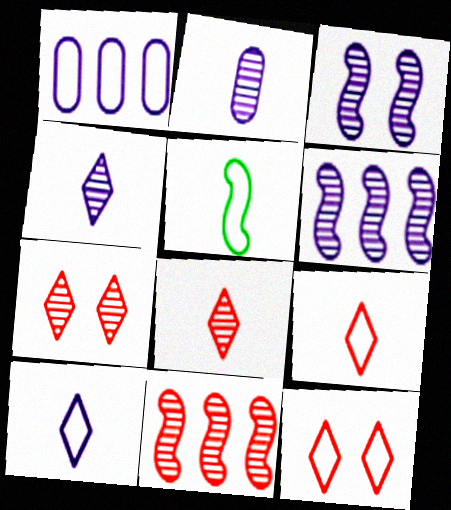[[1, 5, 12]]